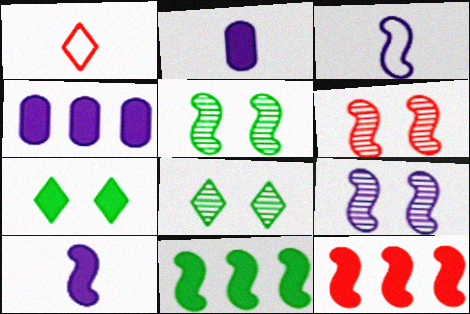[[1, 4, 5], 
[2, 7, 12], 
[3, 5, 12], 
[3, 6, 11], 
[5, 6, 9]]